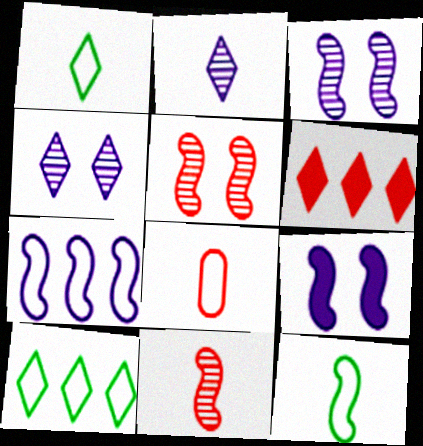[[1, 4, 6], 
[5, 6, 8]]